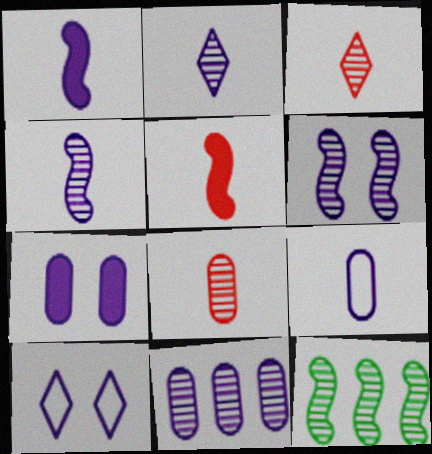[[1, 2, 9], 
[1, 10, 11], 
[2, 6, 11], 
[6, 7, 10], 
[7, 9, 11]]